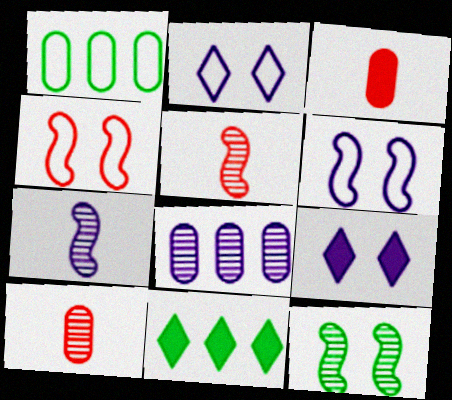[[1, 5, 9], 
[6, 10, 11]]